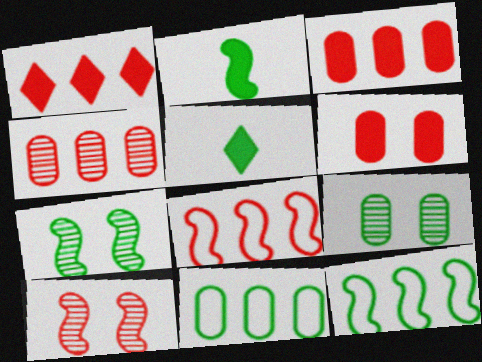[[1, 4, 8], 
[2, 7, 12], 
[5, 7, 11], 
[5, 9, 12]]